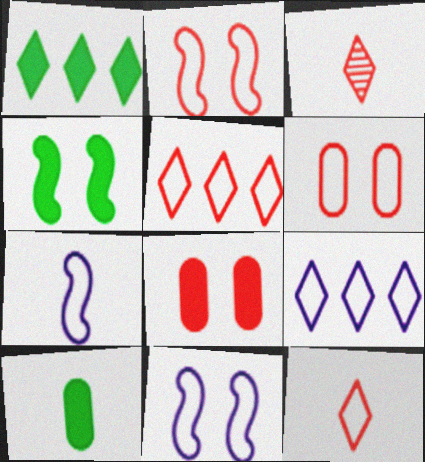[[1, 4, 10], 
[3, 7, 10]]